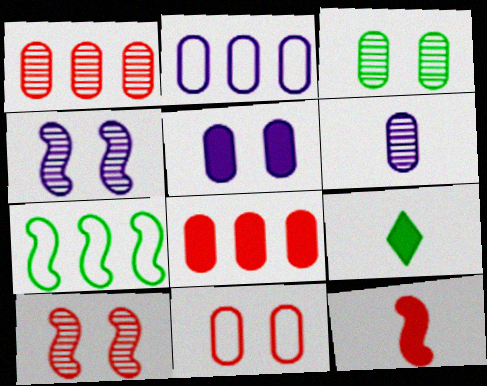[[1, 3, 6], 
[2, 5, 6], 
[2, 9, 10], 
[3, 5, 11], 
[3, 7, 9], 
[4, 7, 12]]